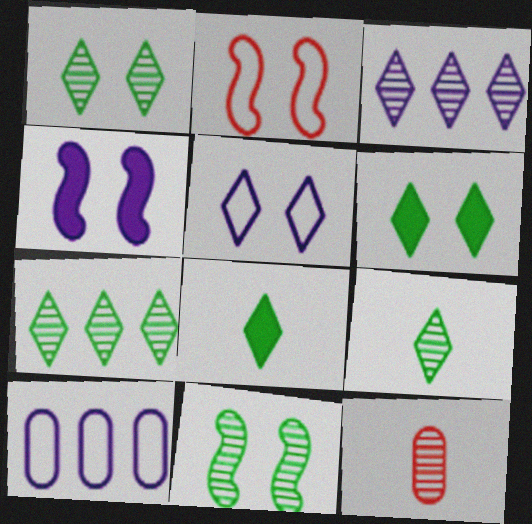[[1, 7, 9], 
[2, 4, 11], 
[3, 11, 12]]